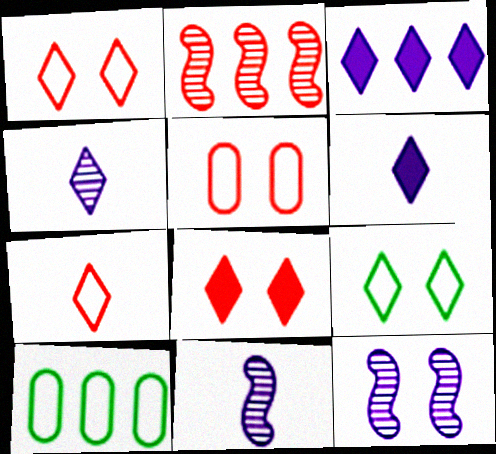[[2, 3, 10], 
[8, 10, 11]]